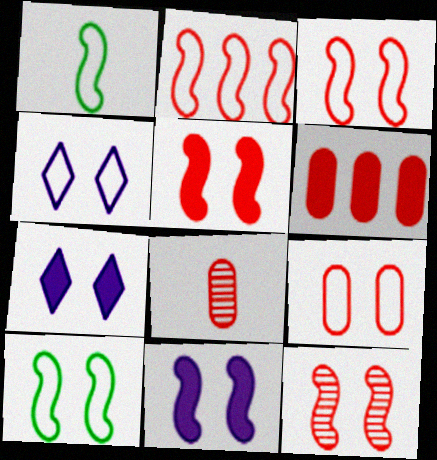[[3, 5, 12], 
[4, 9, 10], 
[6, 8, 9], 
[10, 11, 12]]